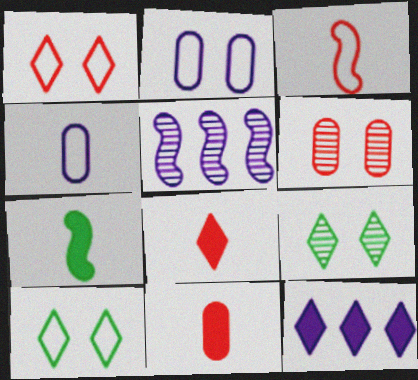[[5, 10, 11]]